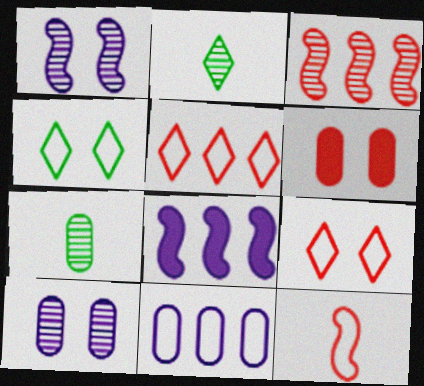[[1, 4, 6], 
[2, 3, 10], 
[4, 11, 12], 
[6, 7, 11], 
[7, 8, 9]]